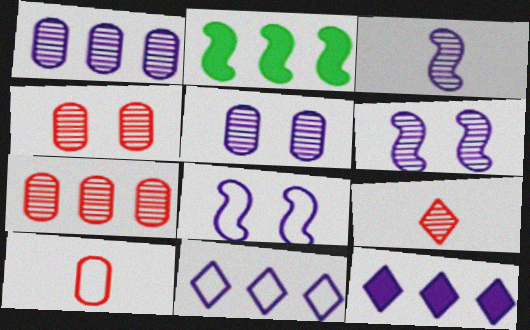[[2, 7, 11]]